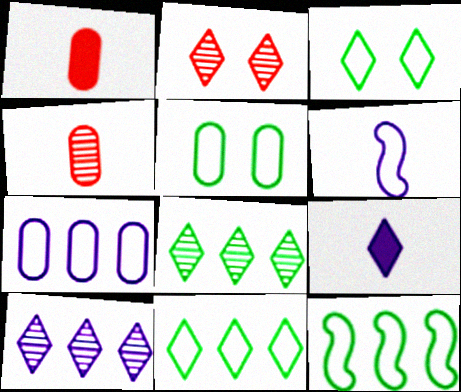[[2, 9, 11]]